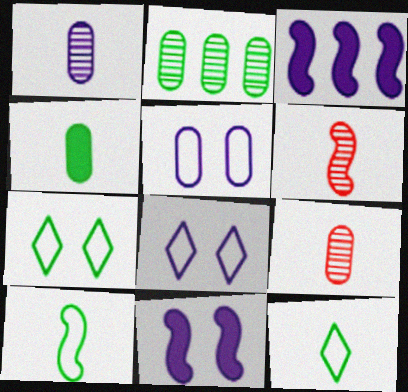[[1, 3, 8], 
[3, 7, 9]]